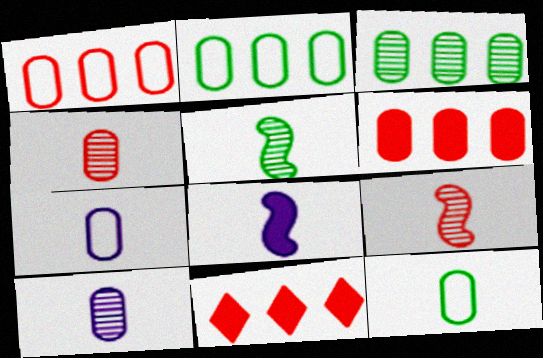[]